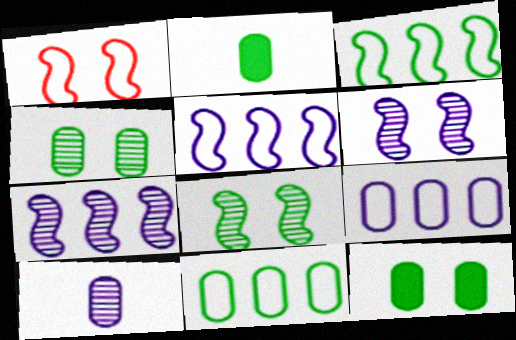[[2, 4, 11]]